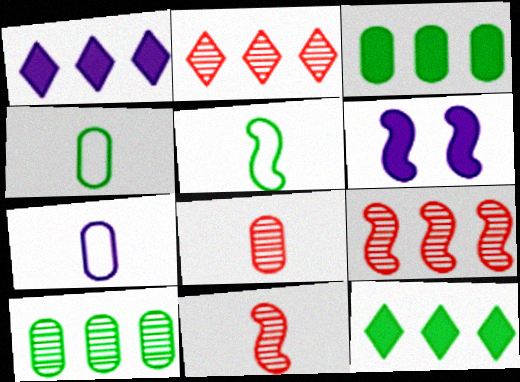[[2, 4, 6], 
[5, 6, 9]]